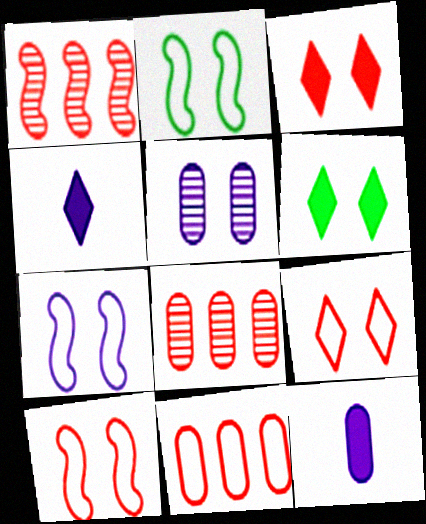[[2, 3, 5], 
[2, 4, 8], 
[2, 7, 10], 
[5, 6, 10]]